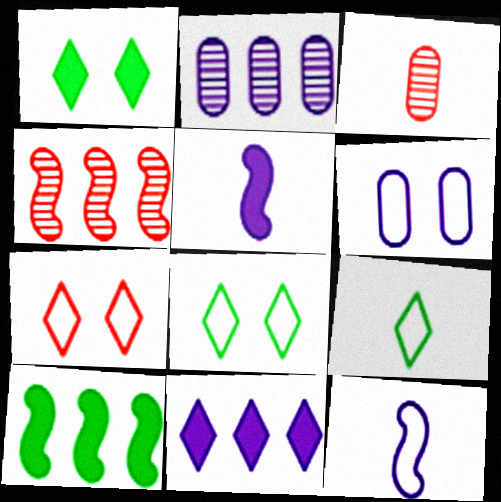[[3, 5, 9]]